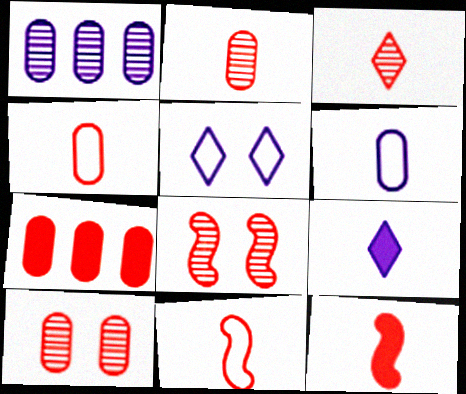[[3, 4, 12], 
[4, 7, 10]]